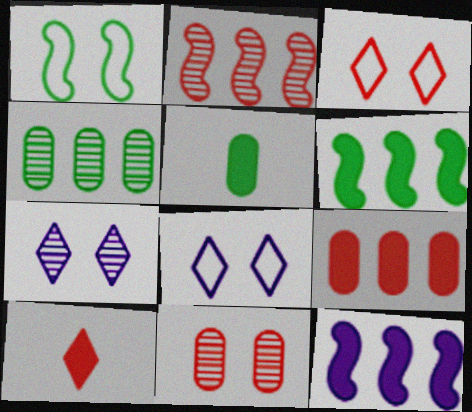[[2, 5, 8]]